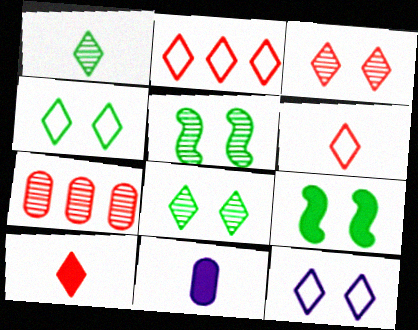[[2, 3, 10], 
[2, 5, 11]]